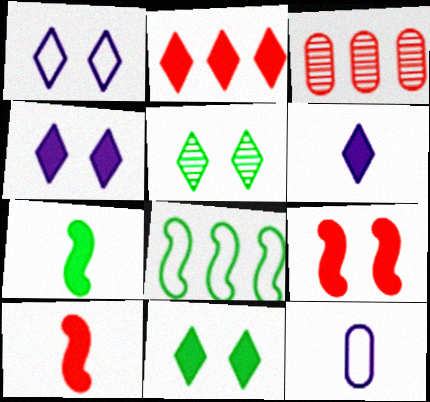[[1, 3, 7], 
[2, 6, 11]]